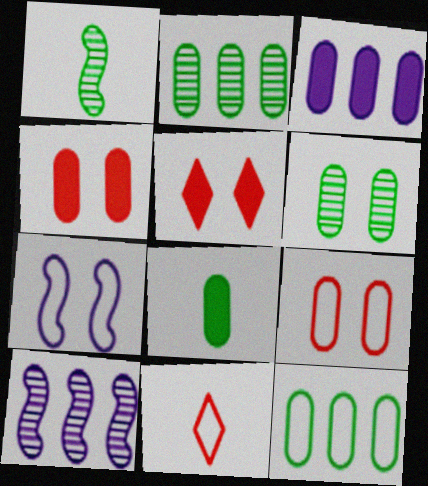[[3, 4, 8], 
[5, 6, 7], 
[6, 8, 12], 
[7, 11, 12]]